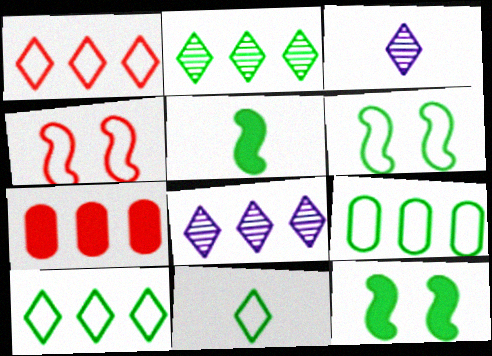[[3, 6, 7], 
[6, 9, 11]]